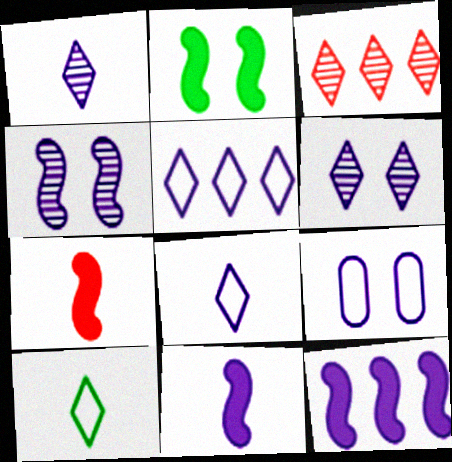[[1, 9, 12], 
[2, 7, 12]]